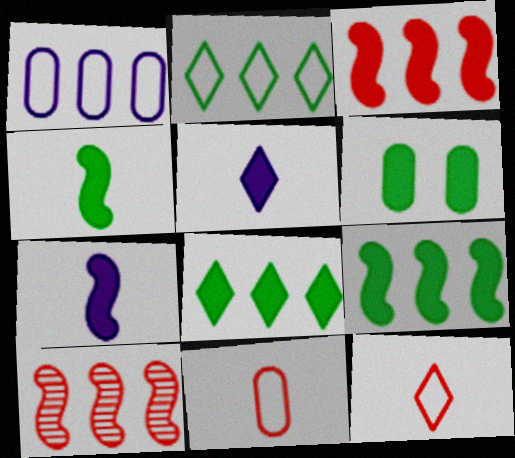[[1, 8, 10], 
[3, 5, 6], 
[4, 6, 8]]